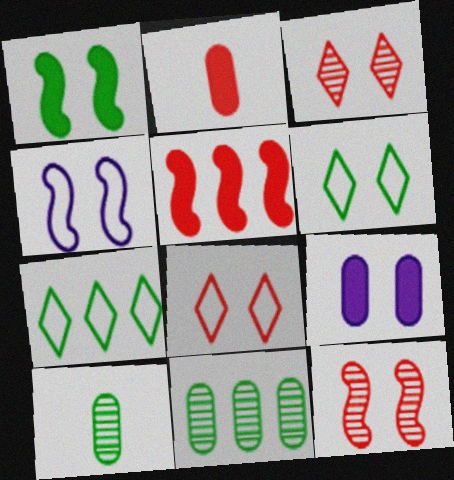[[1, 4, 12], 
[1, 7, 10], 
[6, 9, 12]]